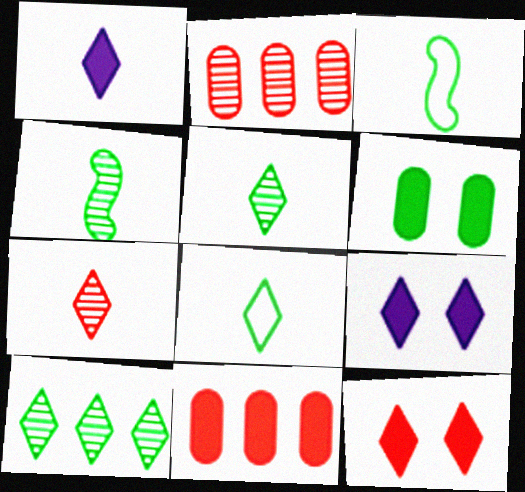[[1, 7, 8], 
[2, 3, 9], 
[3, 6, 10]]